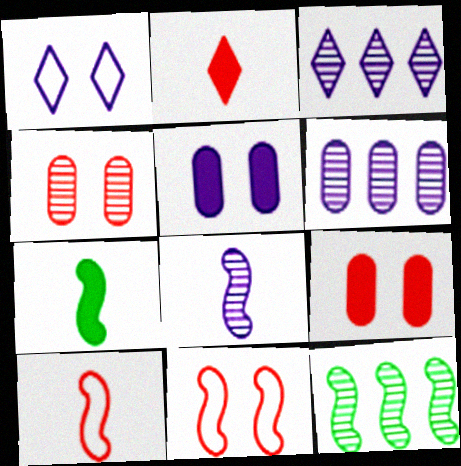[[7, 8, 10]]